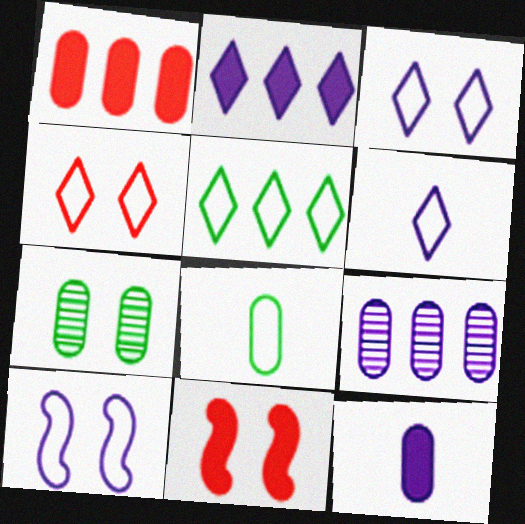[[3, 7, 11], 
[4, 5, 6]]